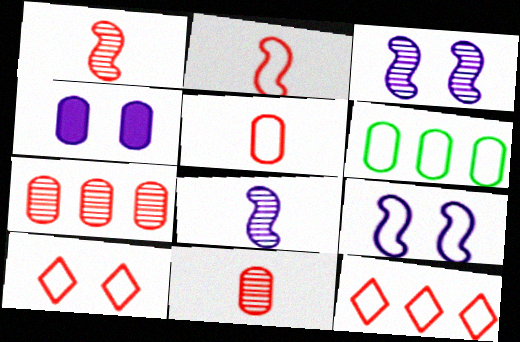[[4, 6, 11]]